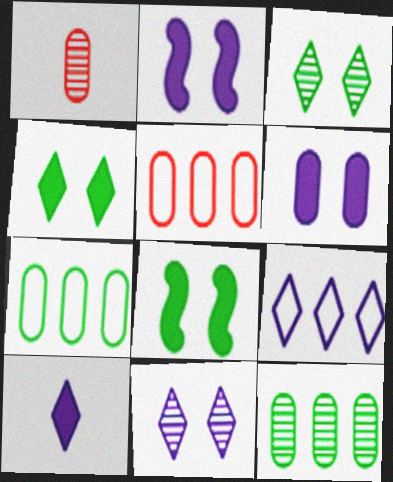[[1, 6, 7], 
[1, 8, 9], 
[9, 10, 11]]